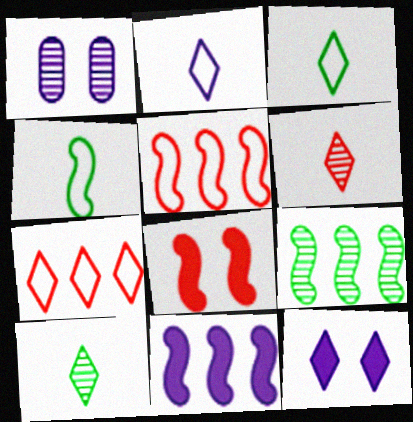[[1, 2, 11], 
[1, 6, 9], 
[5, 9, 11], 
[7, 10, 12]]